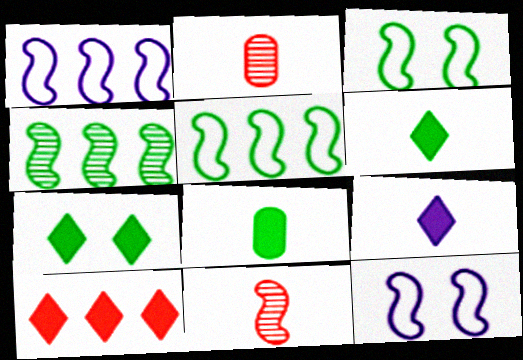[[1, 2, 7], 
[7, 9, 10]]